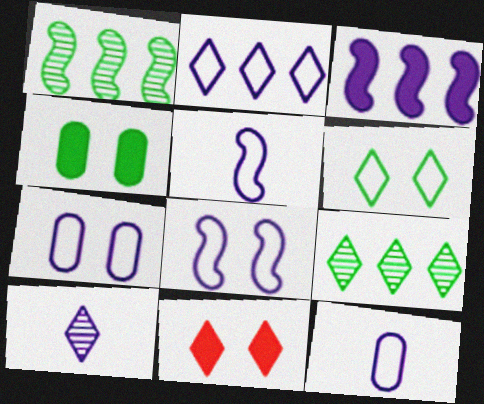[[1, 11, 12], 
[2, 5, 7], 
[2, 8, 12], 
[3, 7, 10]]